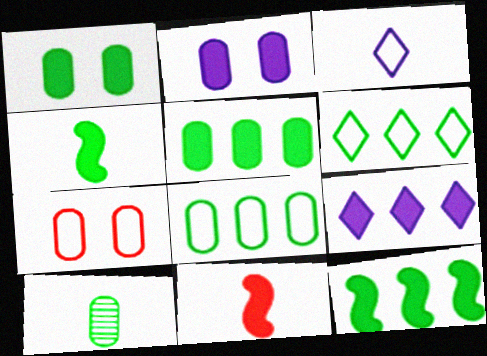[[1, 8, 10], 
[1, 9, 11], 
[3, 10, 11]]